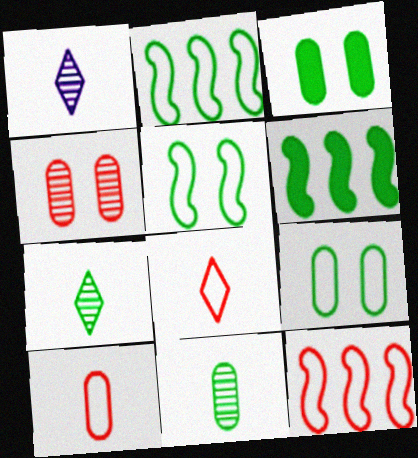[[1, 3, 12], 
[2, 3, 7], 
[6, 7, 9]]